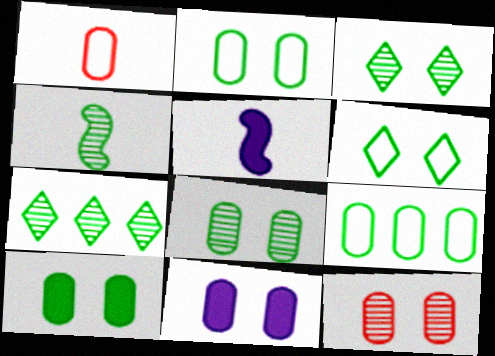[[2, 8, 10], 
[2, 11, 12], 
[4, 7, 8]]